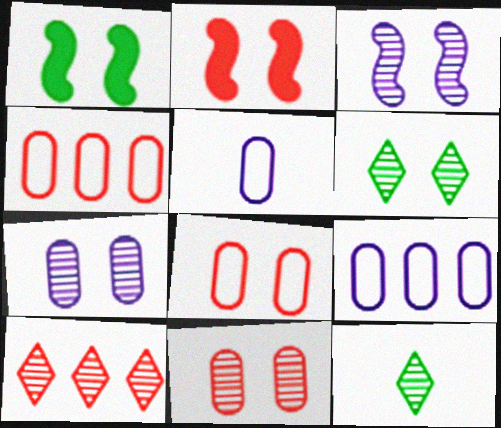[[1, 5, 10], 
[2, 9, 12], 
[3, 6, 11]]